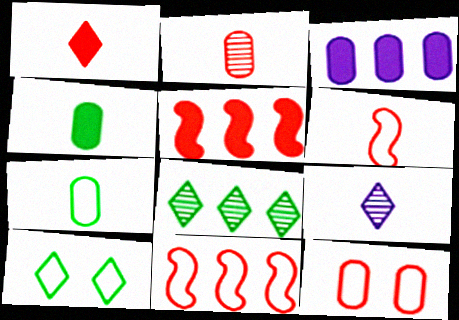[[1, 2, 6], 
[3, 8, 11], 
[4, 6, 9]]